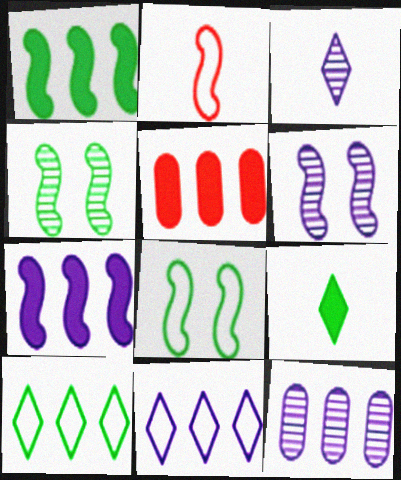[[1, 2, 6], 
[2, 4, 7], 
[3, 5, 8], 
[3, 6, 12], 
[7, 11, 12]]